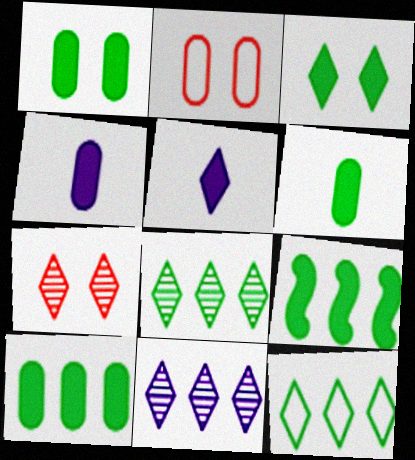[[1, 6, 10], 
[3, 6, 9], 
[5, 7, 12]]